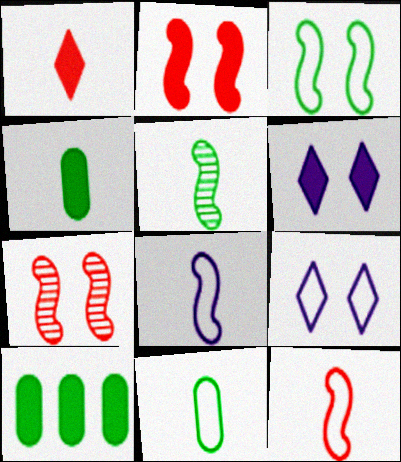[]